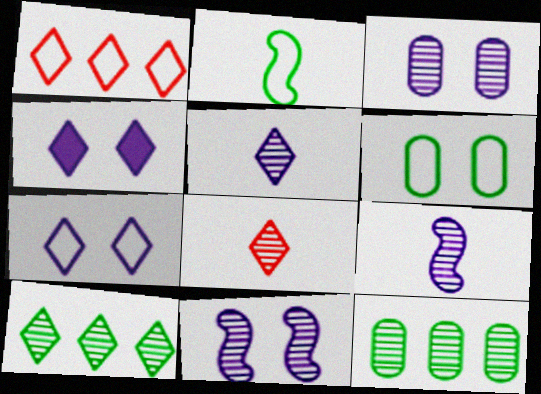[[8, 11, 12]]